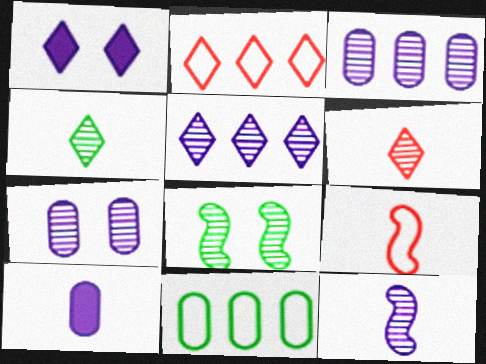[[1, 2, 4], 
[2, 8, 10], 
[3, 6, 8], 
[4, 9, 10], 
[5, 7, 12]]